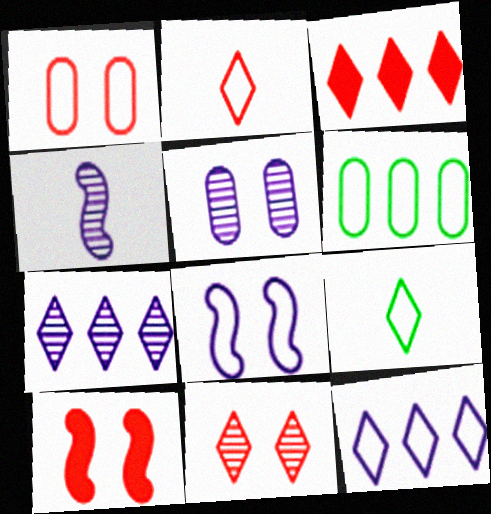[[1, 10, 11], 
[2, 3, 11], 
[2, 6, 8], 
[4, 5, 7]]